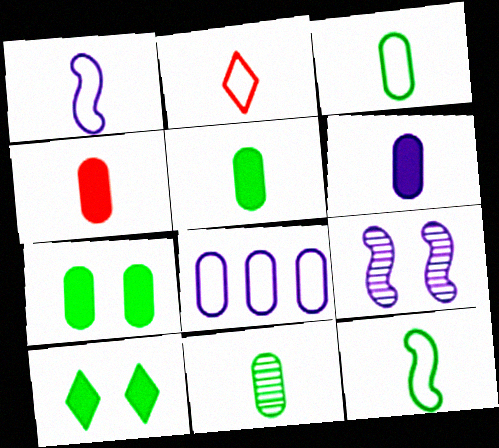[[1, 2, 3], 
[3, 5, 11], 
[4, 5, 6]]